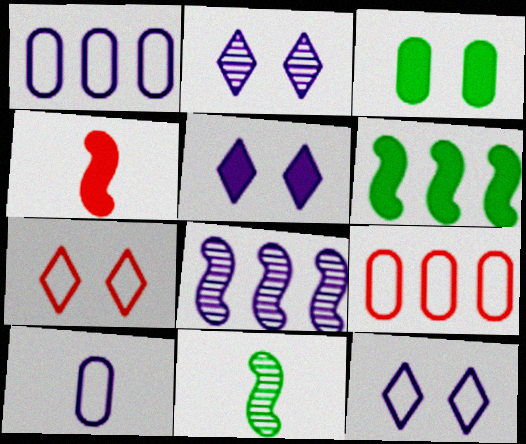[[2, 5, 12], 
[5, 8, 10], 
[5, 9, 11]]